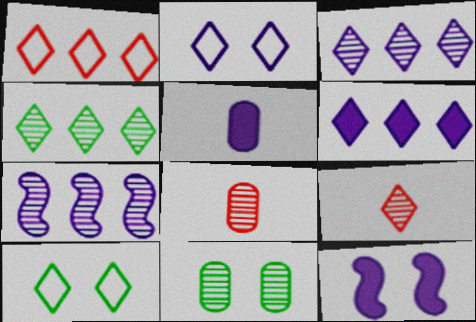[[1, 4, 6], 
[2, 5, 7], 
[5, 6, 12], 
[6, 9, 10], 
[7, 9, 11]]